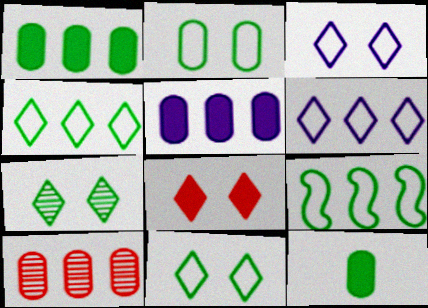[[3, 7, 8], 
[7, 9, 12]]